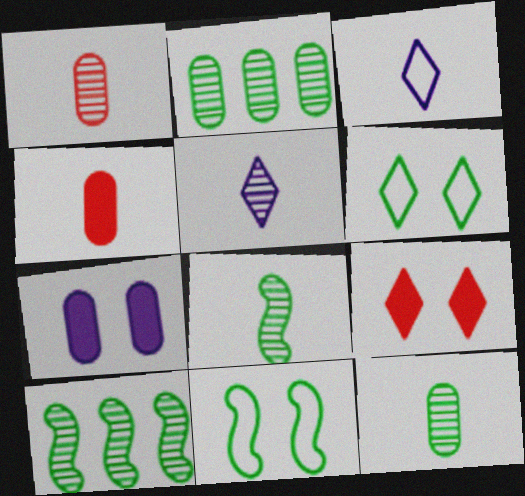[[1, 5, 8], 
[3, 4, 8]]